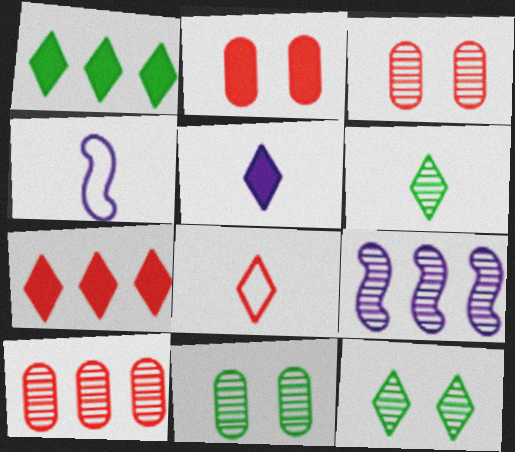[[1, 3, 4], 
[3, 6, 9], 
[4, 7, 11], 
[5, 6, 8]]